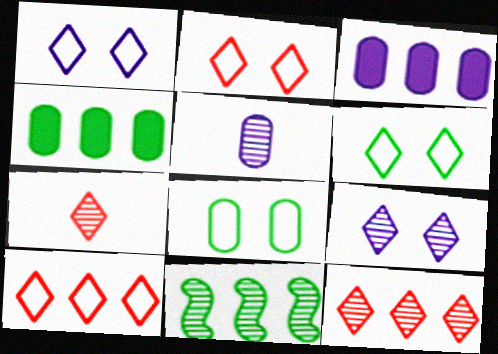[[1, 2, 6], 
[3, 10, 11]]